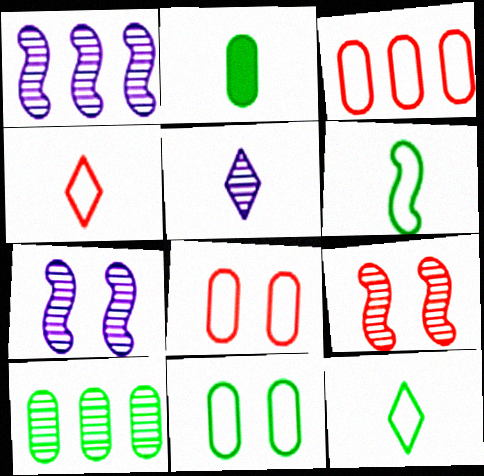[[2, 10, 11], 
[5, 9, 10]]